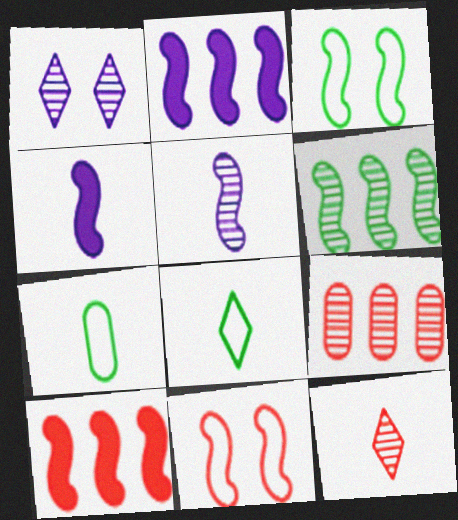[[1, 7, 10], 
[3, 5, 10], 
[4, 6, 11], 
[4, 7, 12]]